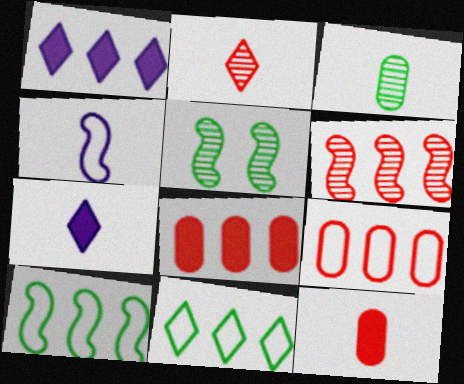[[5, 7, 9]]